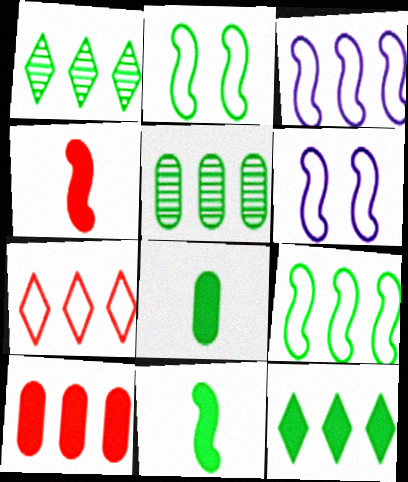[[1, 2, 8], 
[1, 3, 10], 
[5, 9, 12]]